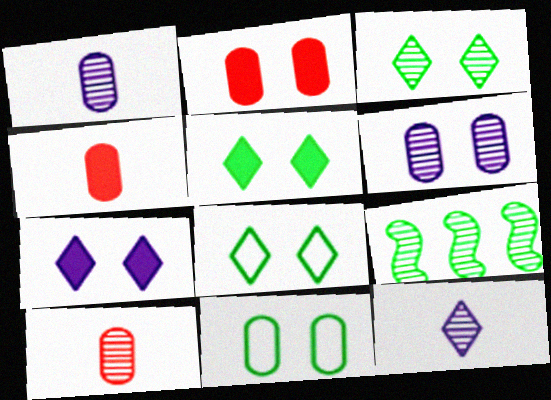[[2, 6, 11], 
[3, 5, 8]]